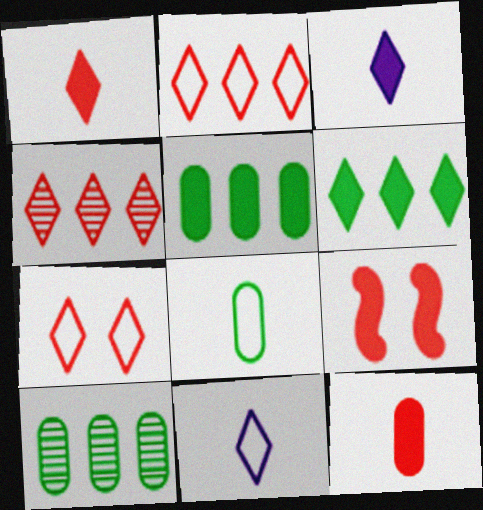[[1, 4, 7], 
[3, 5, 9], 
[9, 10, 11]]